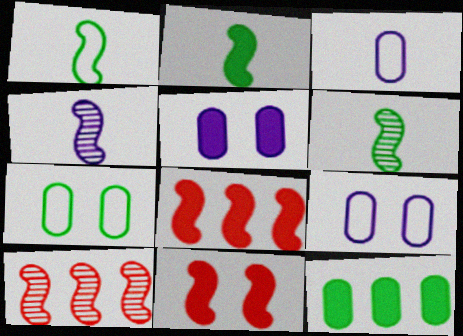[[1, 2, 6]]